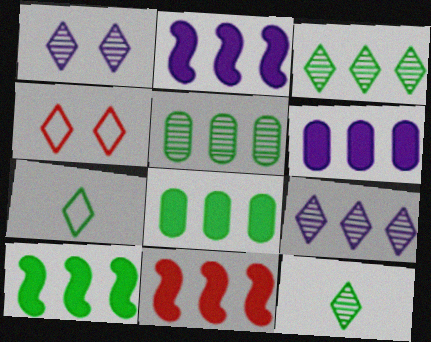[[2, 10, 11]]